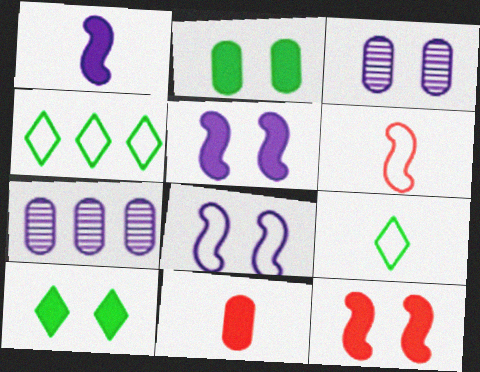[[6, 7, 10], 
[7, 9, 12]]